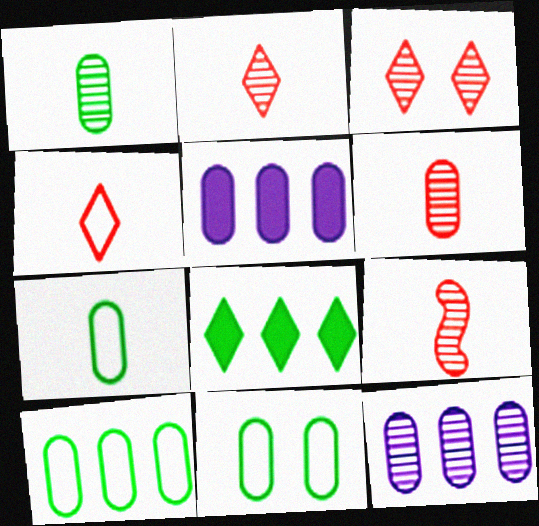[[2, 6, 9], 
[5, 6, 11], 
[7, 10, 11]]